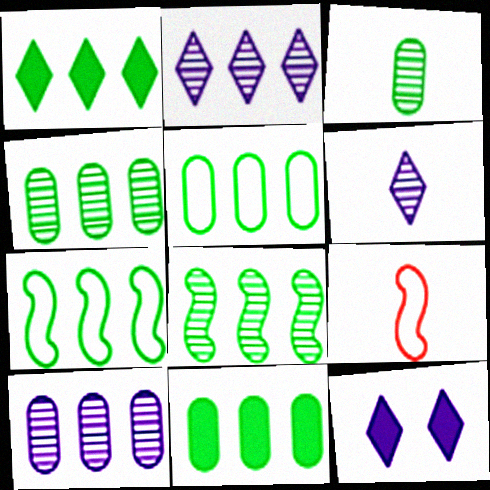[[1, 4, 7], 
[1, 5, 8], 
[4, 5, 11], 
[4, 9, 12]]